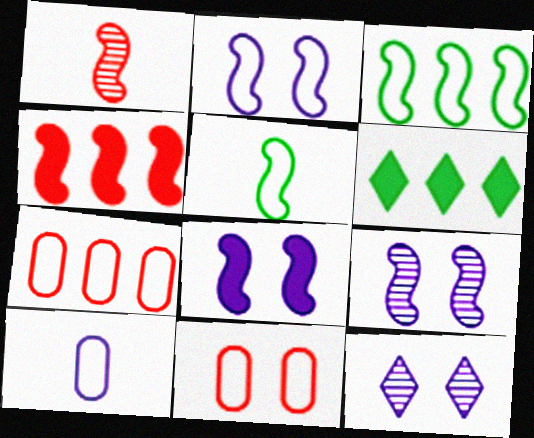[[1, 3, 8], 
[2, 8, 9], 
[4, 5, 9]]